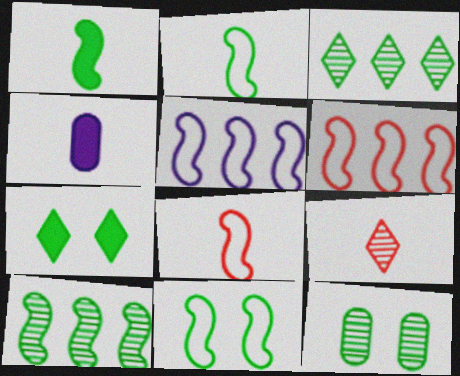[[1, 10, 11], 
[2, 4, 9], 
[5, 8, 11], 
[7, 11, 12]]